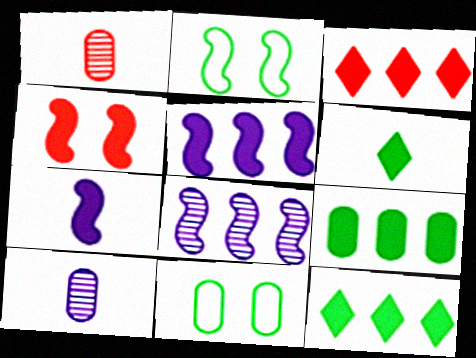[[2, 3, 10], 
[3, 5, 9]]